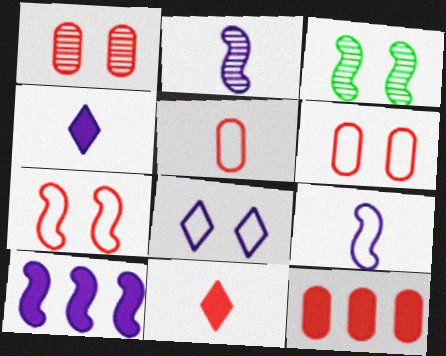[[1, 5, 12]]